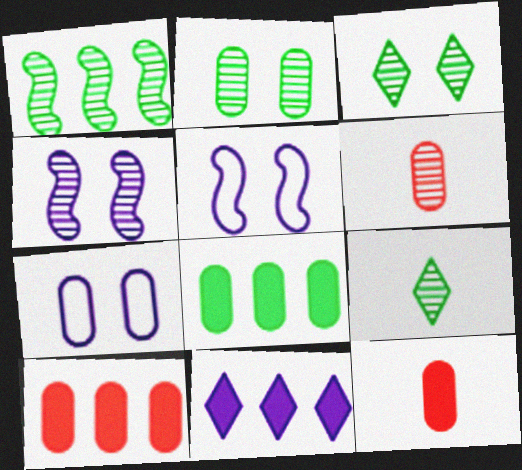[[1, 2, 9], 
[5, 9, 10], 
[6, 7, 8]]